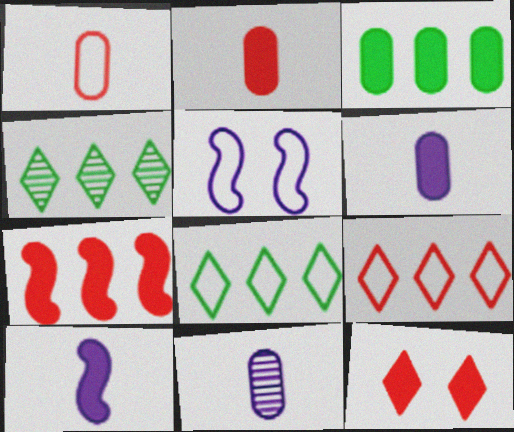[[1, 5, 8], 
[2, 4, 5], 
[2, 7, 12], 
[3, 10, 12]]